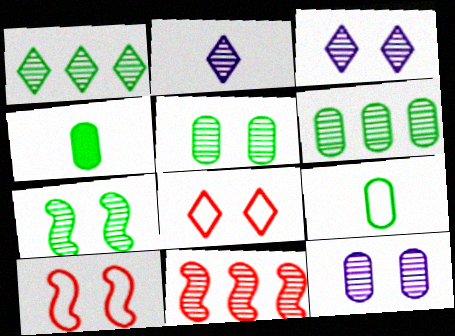[[2, 5, 11]]